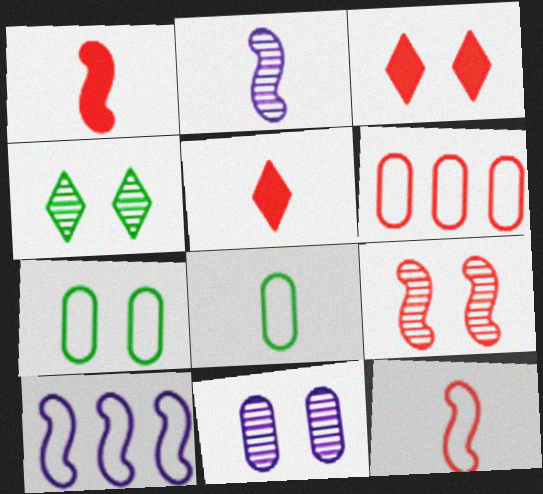[[2, 5, 8], 
[4, 9, 11], 
[5, 6, 9]]